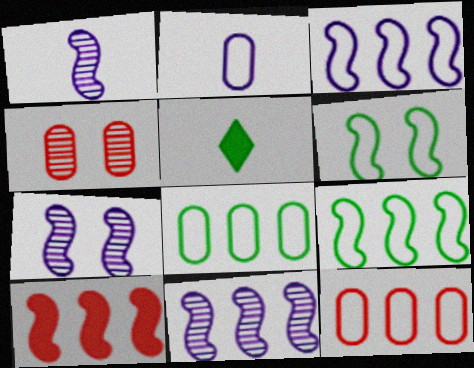[[1, 6, 10], 
[1, 7, 11], 
[3, 4, 5], 
[5, 7, 12], 
[9, 10, 11]]